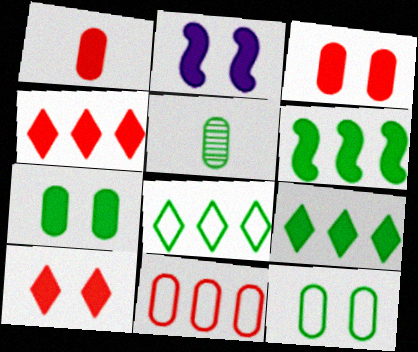[[1, 2, 9], 
[2, 7, 10]]